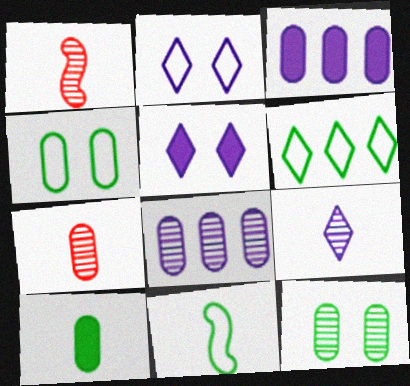[[3, 4, 7], 
[4, 6, 11], 
[7, 8, 12]]